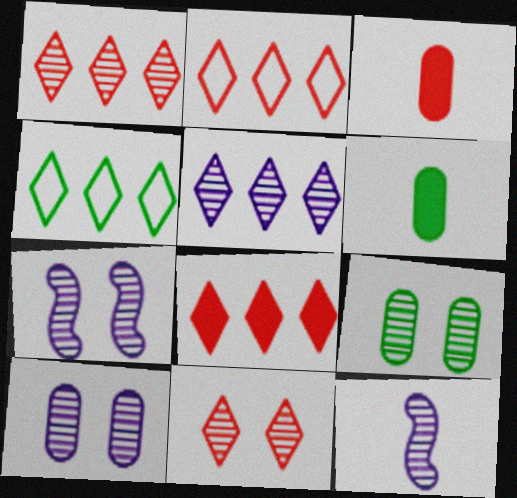[[1, 2, 8], 
[1, 9, 12], 
[2, 6, 7], 
[3, 4, 7], 
[4, 5, 8], 
[5, 10, 12], 
[7, 9, 11]]